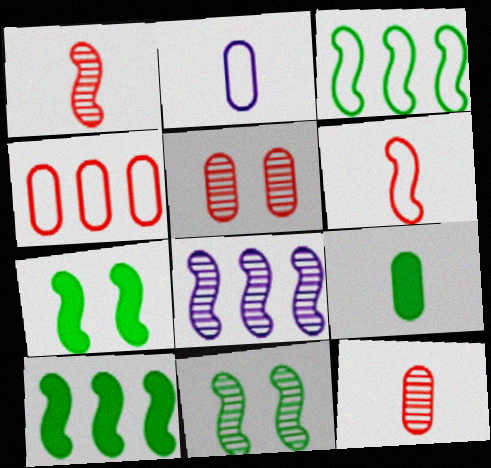[[1, 8, 11], 
[2, 9, 12], 
[6, 7, 8]]